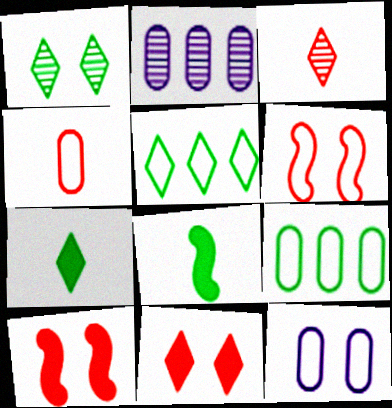[[1, 5, 7], 
[1, 8, 9], 
[1, 10, 12], 
[2, 6, 7], 
[4, 9, 12]]